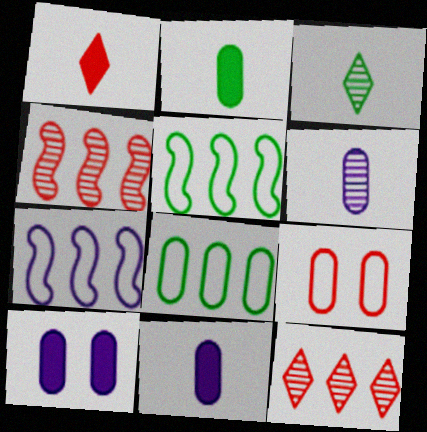[[1, 4, 9]]